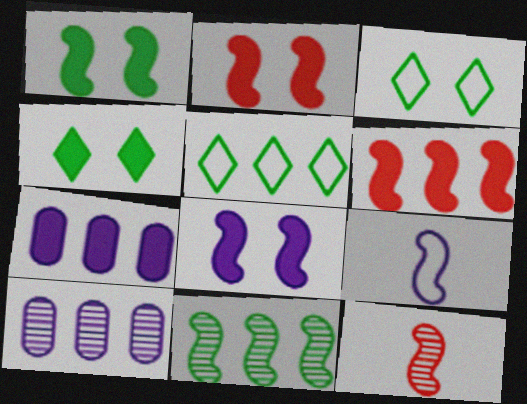[[1, 2, 8], 
[2, 9, 11], 
[3, 7, 12], 
[5, 6, 10]]